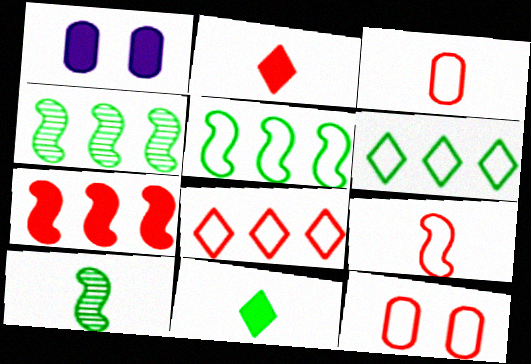[[1, 7, 11], 
[1, 8, 10], 
[8, 9, 12]]